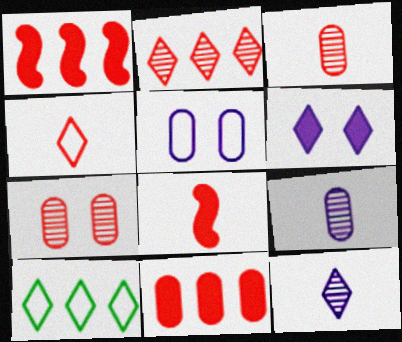[[1, 4, 7], 
[3, 4, 8]]